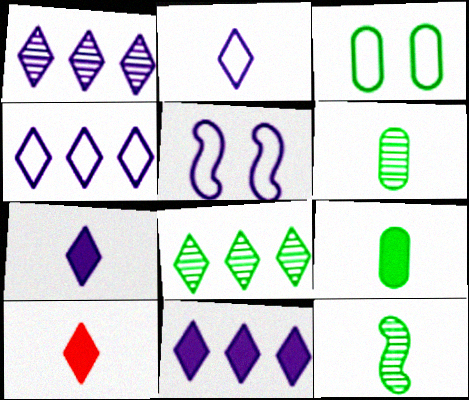[[1, 4, 11]]